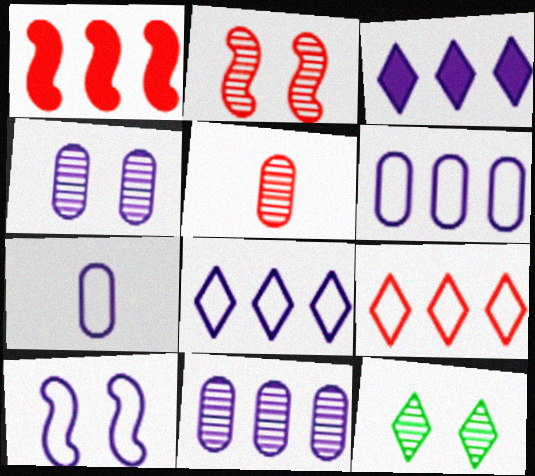[[1, 7, 12], 
[2, 4, 12], 
[7, 8, 10]]